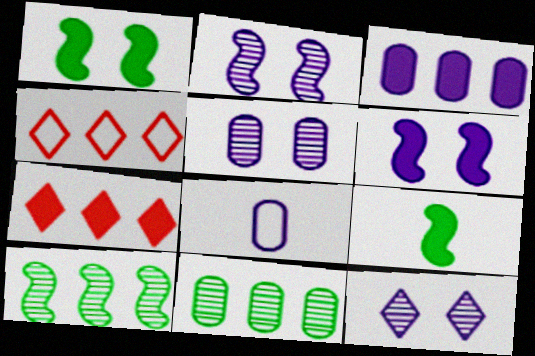[[2, 5, 12], 
[3, 4, 10], 
[3, 5, 8], 
[4, 5, 9]]